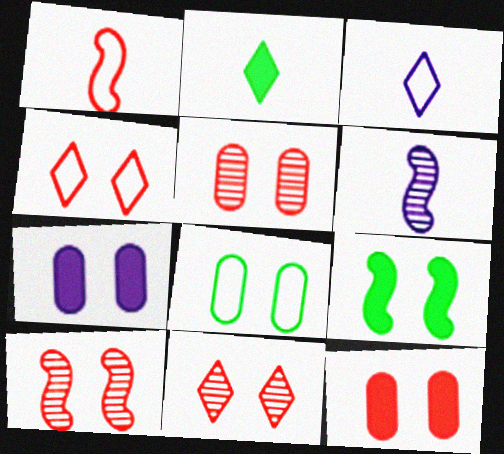[[4, 10, 12], 
[5, 7, 8], 
[5, 10, 11]]